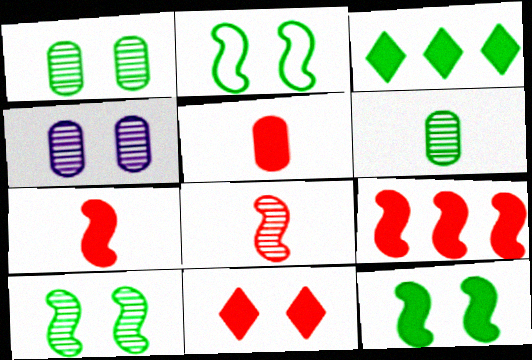[[2, 3, 6], 
[2, 4, 11], 
[2, 10, 12], 
[5, 9, 11]]